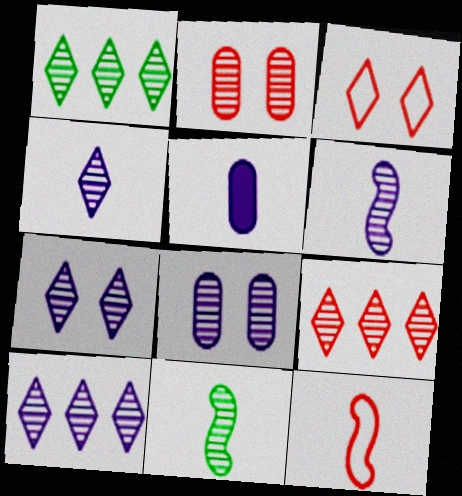[[1, 2, 6], 
[1, 9, 10], 
[2, 10, 11], 
[4, 7, 10], 
[6, 8, 10], 
[8, 9, 11]]